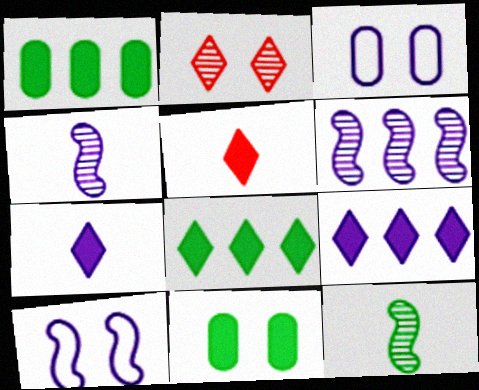[[2, 10, 11], 
[3, 4, 9], 
[3, 6, 7]]